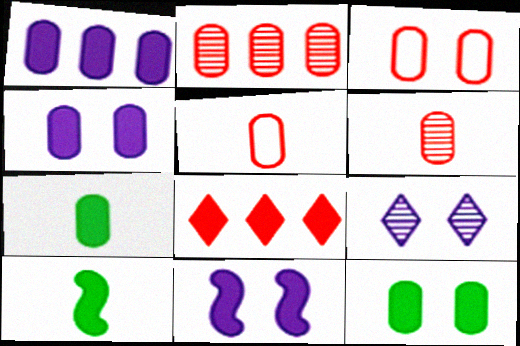[[4, 8, 10], 
[7, 8, 11]]